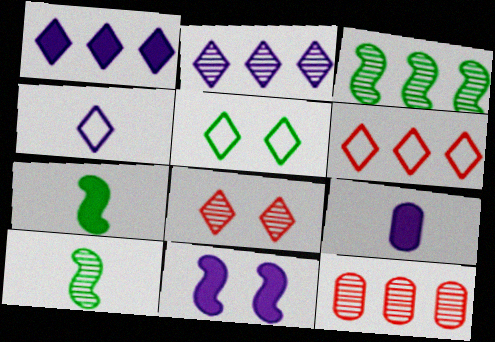[[1, 9, 11], 
[2, 3, 12], 
[4, 5, 6]]